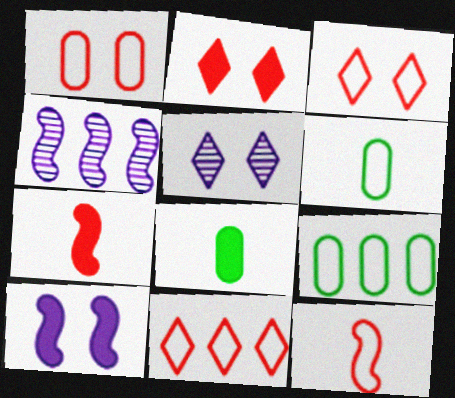[[1, 11, 12], 
[2, 4, 6], 
[3, 4, 8], 
[5, 7, 9]]